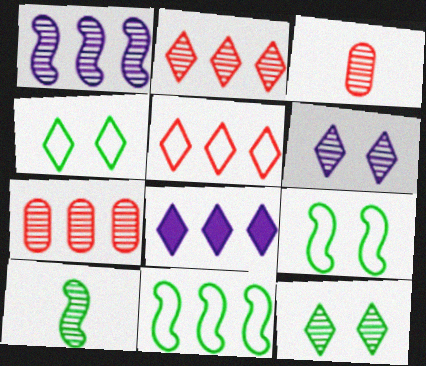[[1, 3, 12], 
[3, 8, 9], 
[6, 7, 10], 
[7, 8, 11]]